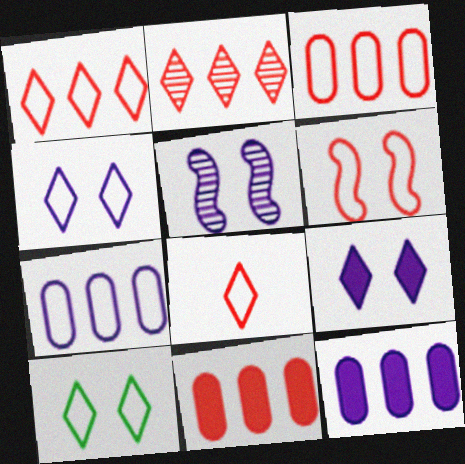[[3, 6, 8]]